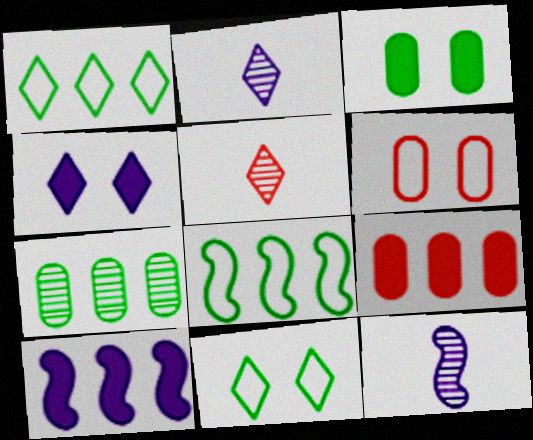[[1, 4, 5], 
[9, 11, 12]]